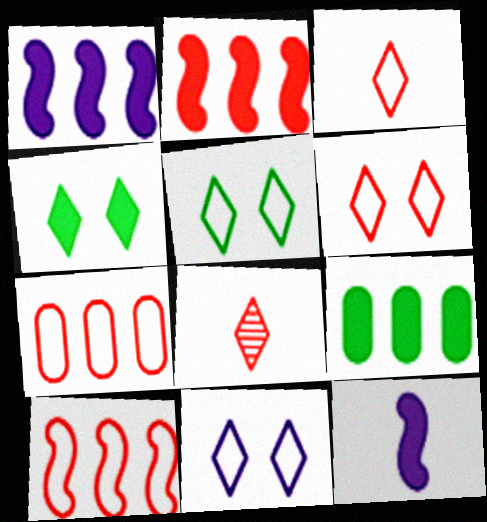[[5, 6, 11]]